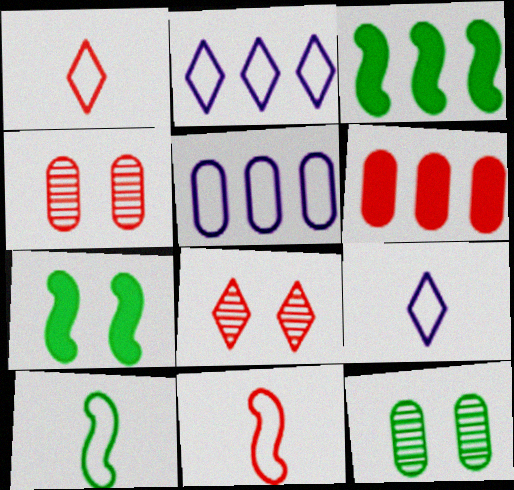[[3, 4, 9], 
[6, 8, 11]]